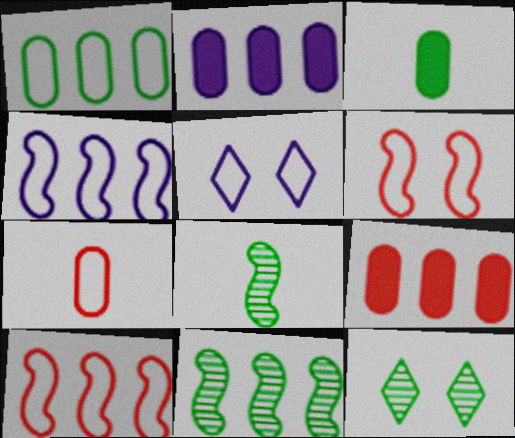[[5, 8, 9]]